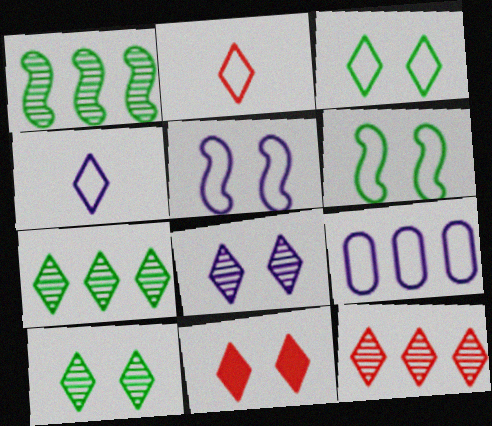[[2, 6, 9], 
[2, 11, 12], 
[3, 8, 11], 
[4, 5, 9], 
[4, 7, 11]]